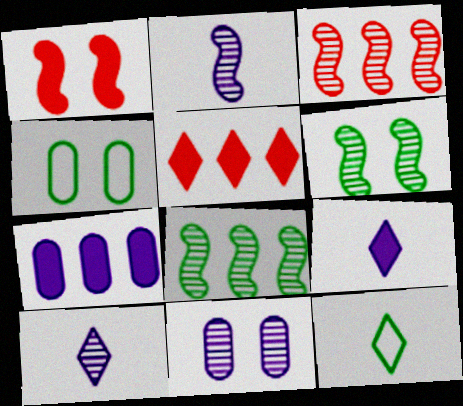[[2, 3, 6], 
[2, 4, 5], 
[3, 4, 9]]